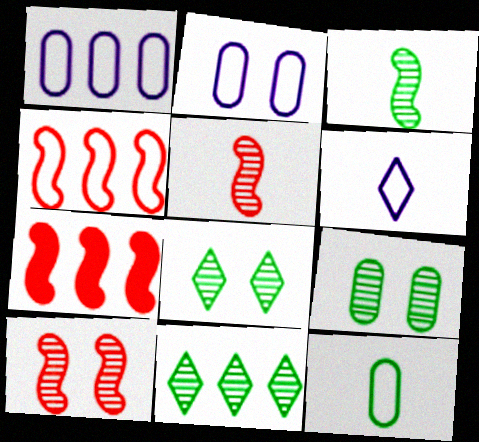[[1, 7, 11], 
[3, 9, 11], 
[6, 7, 9]]